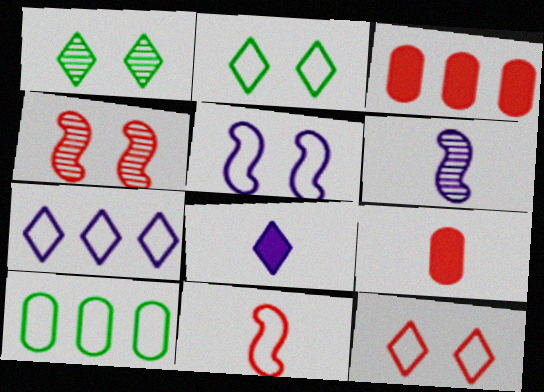[[2, 3, 6], 
[4, 8, 10]]